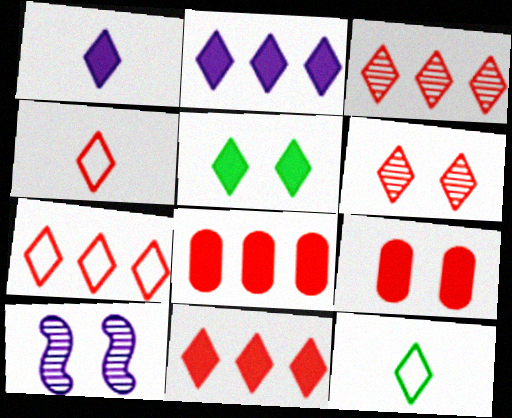[[1, 5, 11], 
[2, 6, 12], 
[3, 7, 11], 
[4, 6, 11], 
[8, 10, 12]]